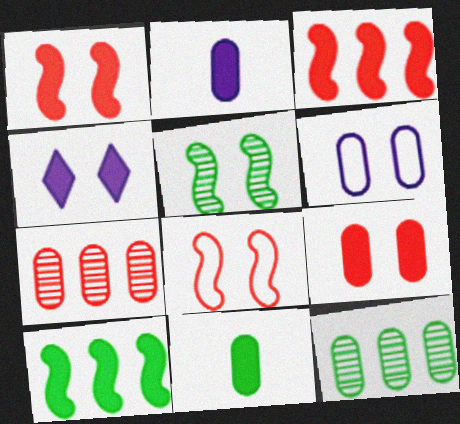[[3, 4, 11], 
[6, 7, 11]]